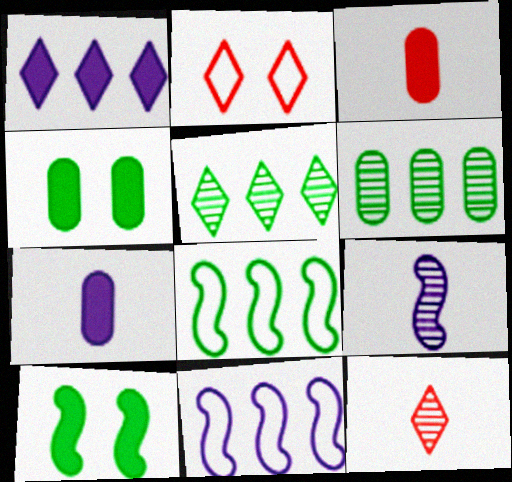[[1, 3, 10], 
[4, 11, 12]]